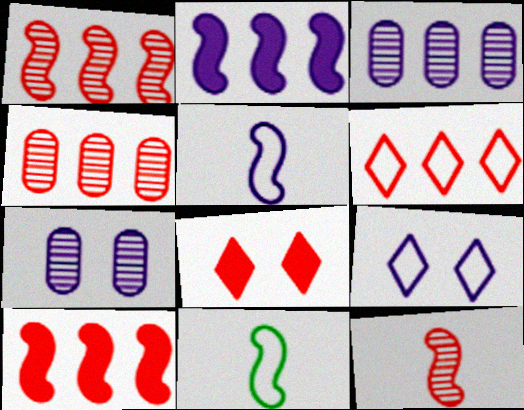[[3, 8, 11], 
[4, 6, 10]]